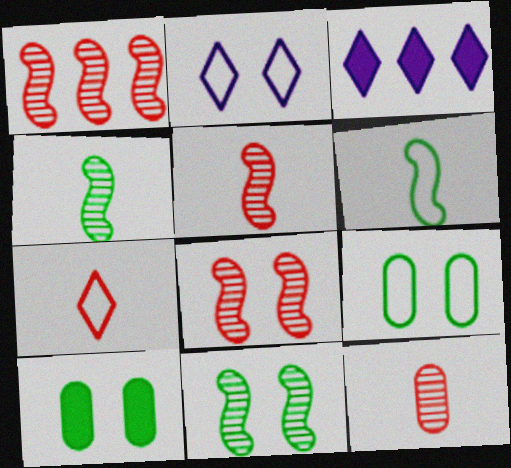[[1, 5, 8], 
[2, 8, 10], 
[3, 5, 9]]